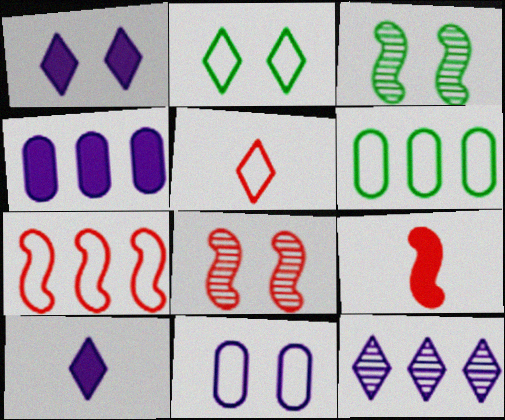[[3, 4, 5], 
[6, 8, 10], 
[7, 8, 9]]